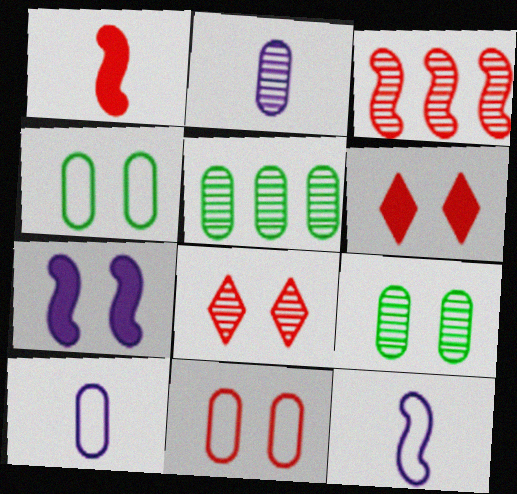[[4, 7, 8], 
[5, 6, 12]]